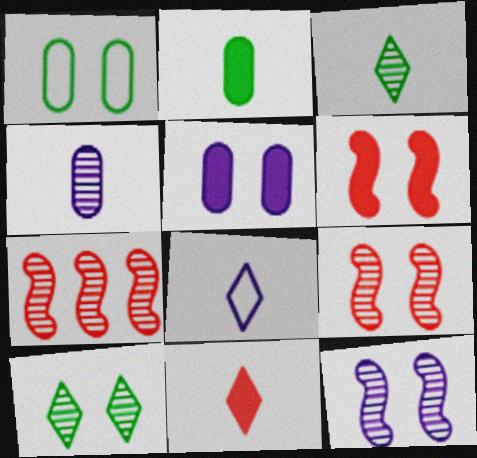[[3, 8, 11], 
[4, 7, 10]]